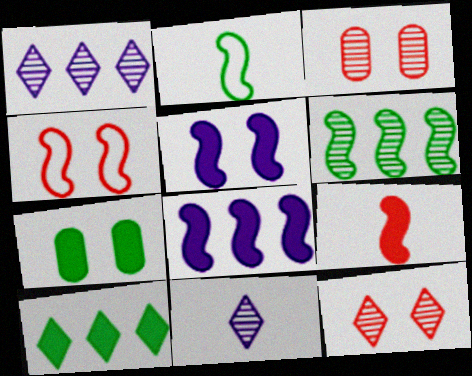[[3, 6, 11]]